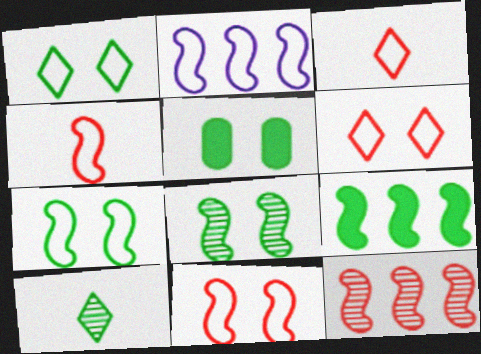[[1, 5, 8], 
[2, 4, 7], 
[2, 9, 12]]